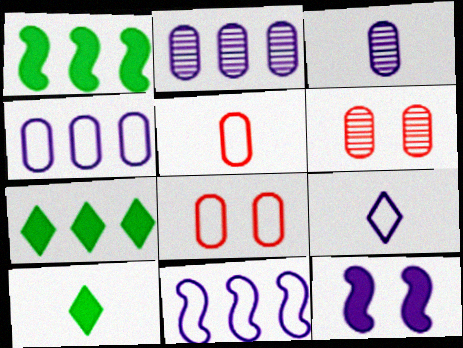[[1, 6, 9], 
[2, 9, 12], 
[6, 10, 11]]